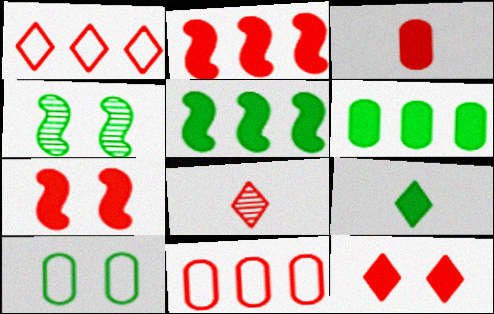[[1, 8, 12], 
[2, 3, 12], 
[7, 8, 11]]